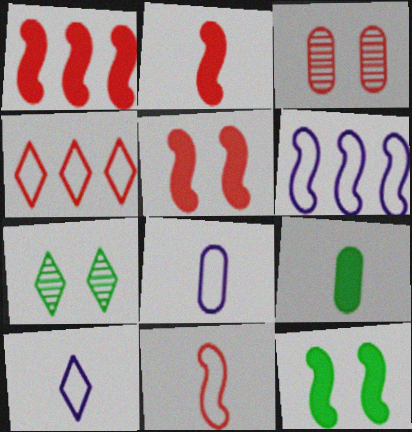[[1, 2, 5], 
[1, 7, 8], 
[2, 3, 4]]